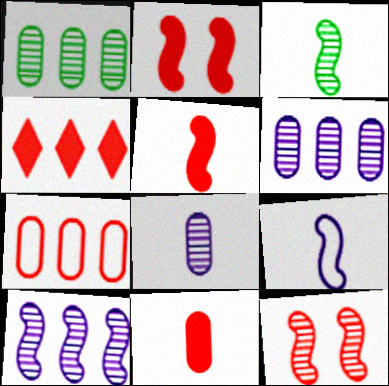[[2, 4, 11], 
[3, 5, 9], 
[3, 10, 12]]